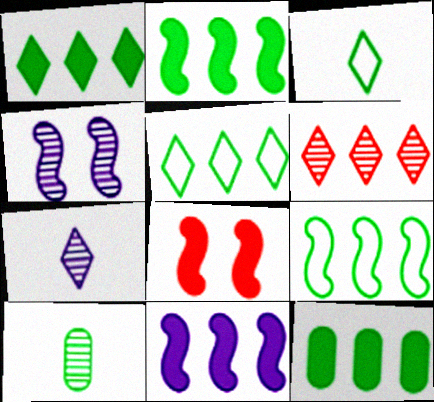[[1, 2, 12], 
[4, 6, 10]]